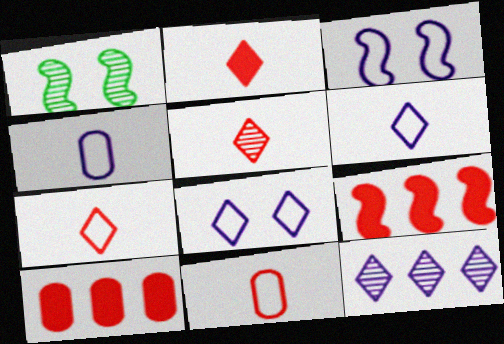[[1, 6, 10], 
[2, 5, 7]]